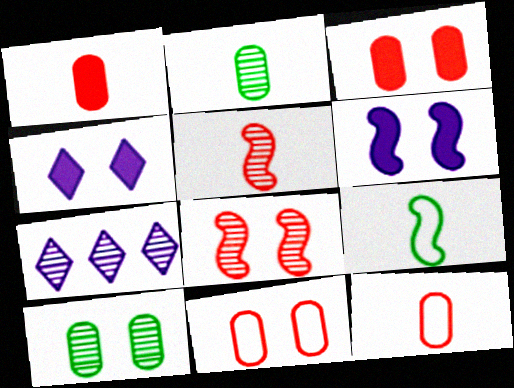[[2, 7, 8], 
[3, 7, 9], 
[5, 7, 10]]